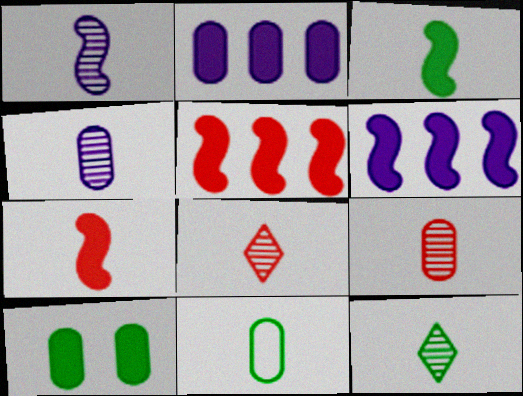[[1, 9, 12], 
[3, 11, 12]]